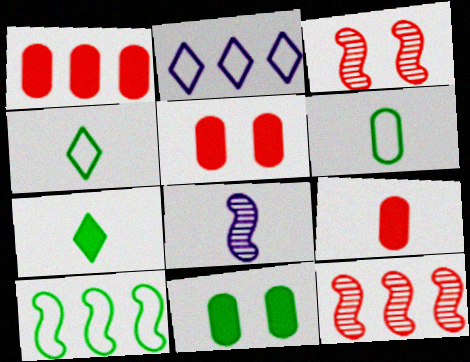[[1, 5, 9], 
[4, 8, 9]]